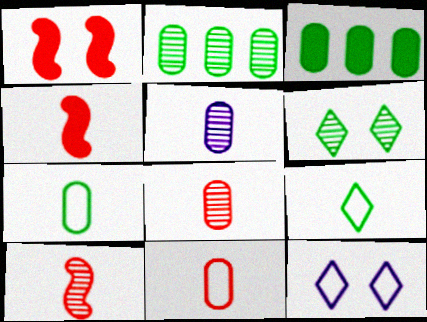[[2, 4, 12], 
[3, 10, 12], 
[4, 5, 9]]